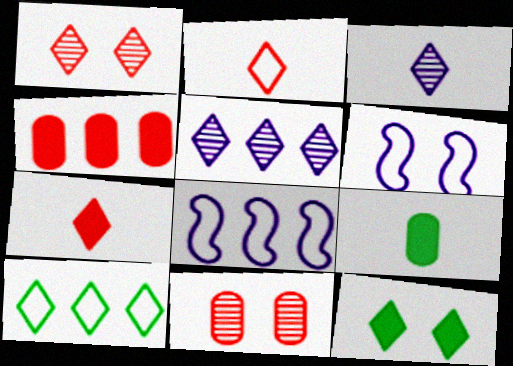[[1, 8, 9], 
[2, 5, 12], 
[6, 11, 12]]